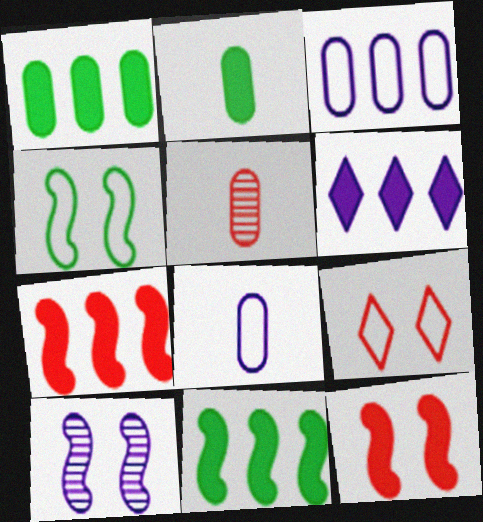[[1, 6, 7], 
[2, 5, 8], 
[2, 6, 12], 
[4, 5, 6], 
[4, 10, 12], 
[5, 7, 9], 
[6, 8, 10]]